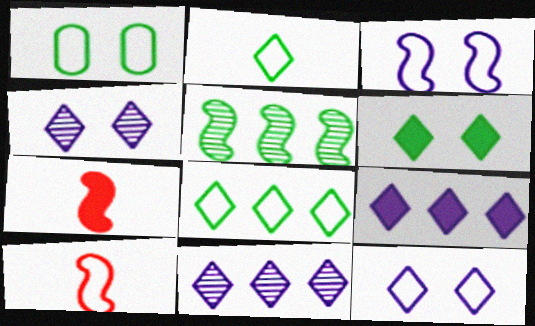[[1, 7, 11], 
[3, 5, 7]]